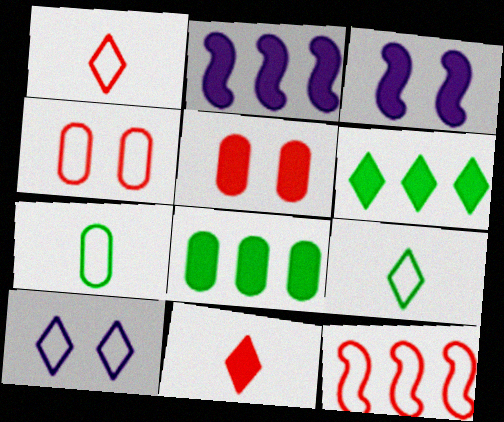[[1, 4, 12], 
[3, 8, 11], 
[7, 10, 12]]